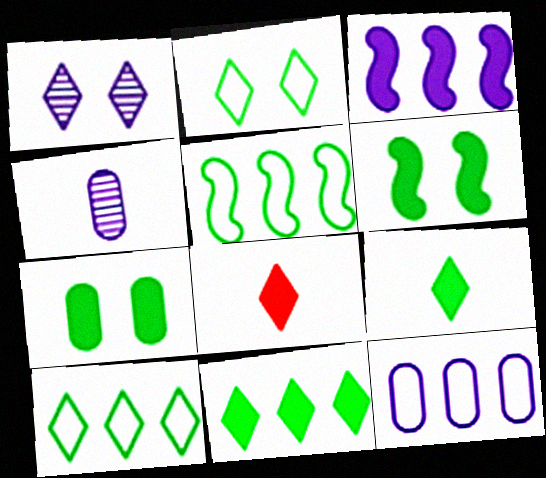[[1, 8, 10], 
[3, 7, 8]]